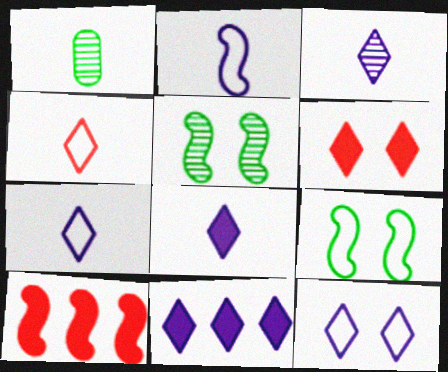[[1, 10, 12], 
[2, 5, 10], 
[3, 7, 8], 
[3, 11, 12]]